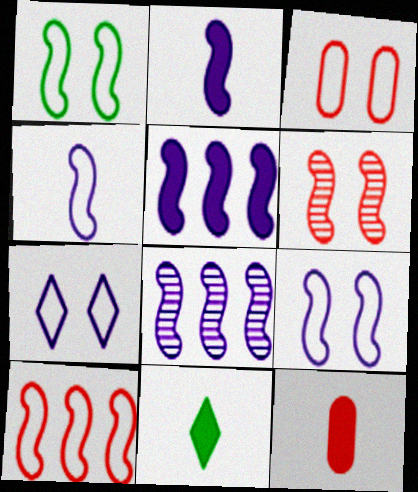[[1, 3, 7], 
[1, 4, 10], 
[2, 8, 9], 
[2, 11, 12], 
[3, 8, 11]]